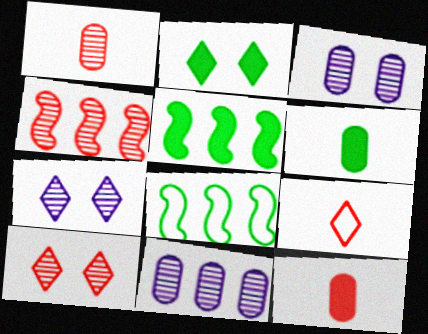[[1, 4, 10], 
[2, 5, 6], 
[3, 5, 9], 
[7, 8, 12]]